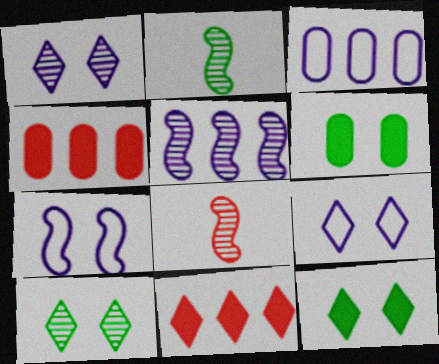[[2, 4, 9], 
[3, 8, 12]]